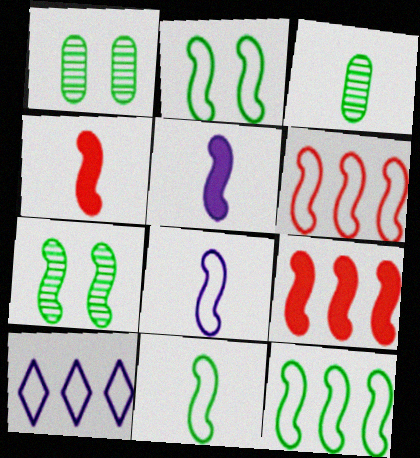[[1, 4, 10], 
[2, 6, 8], 
[2, 11, 12], 
[5, 6, 7], 
[7, 8, 9]]